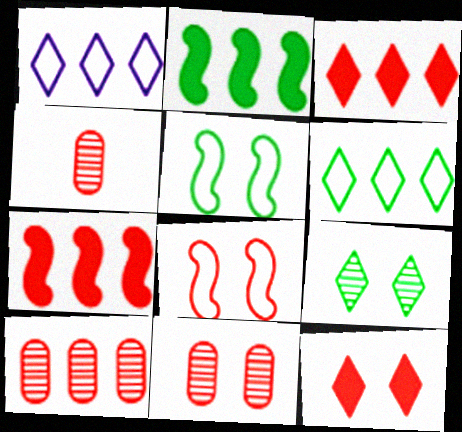[[1, 2, 10], 
[3, 4, 8], 
[4, 10, 11], 
[8, 11, 12]]